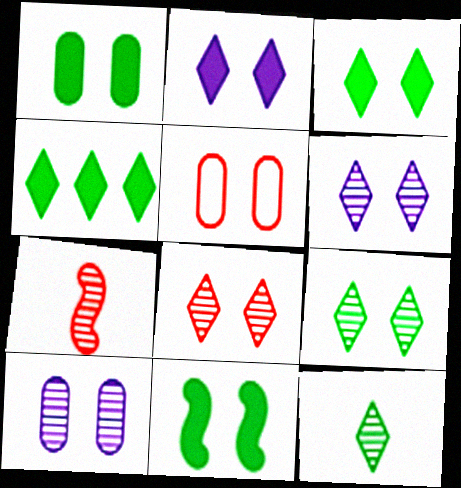[[1, 3, 11], 
[1, 5, 10], 
[5, 6, 11], 
[6, 8, 9]]